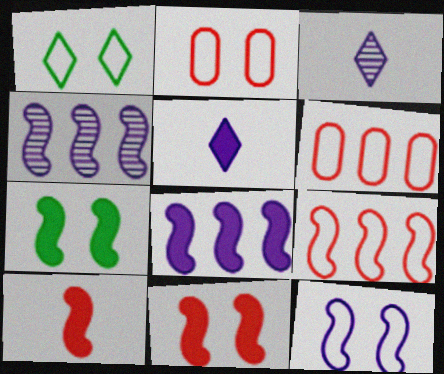[[1, 2, 12], 
[3, 6, 7], 
[7, 8, 10]]